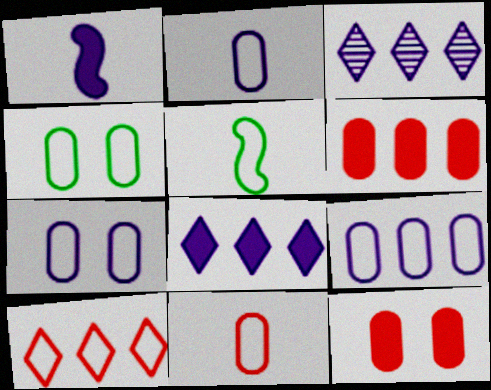[[1, 3, 7], 
[2, 7, 9], 
[3, 5, 12], 
[4, 9, 11], 
[5, 7, 10]]